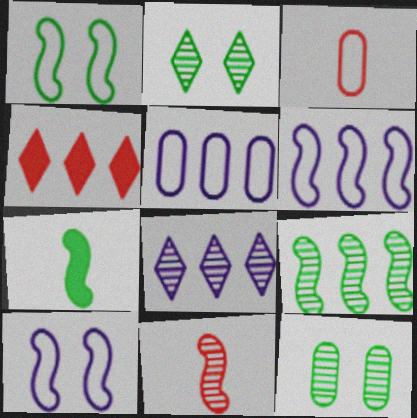[[1, 7, 9], 
[4, 5, 9], 
[8, 11, 12]]